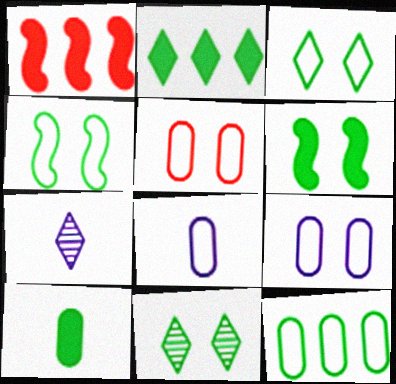[[1, 8, 11], 
[2, 6, 10], 
[5, 8, 12]]